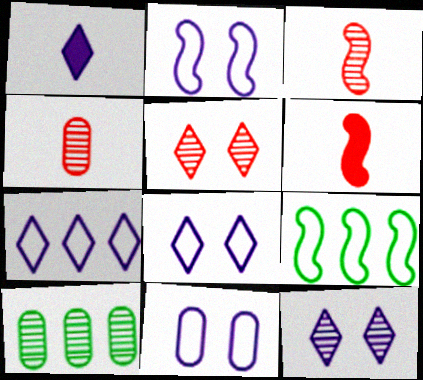[[1, 7, 12], 
[2, 8, 11], 
[3, 10, 12], 
[6, 8, 10]]